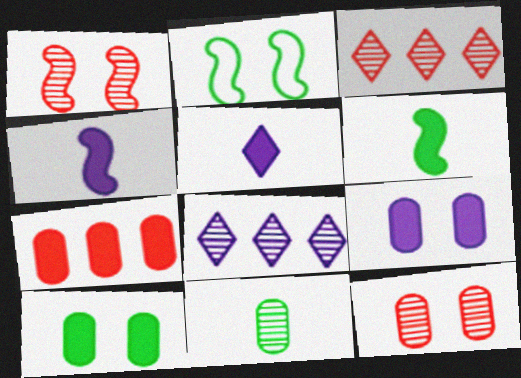[[1, 8, 11]]